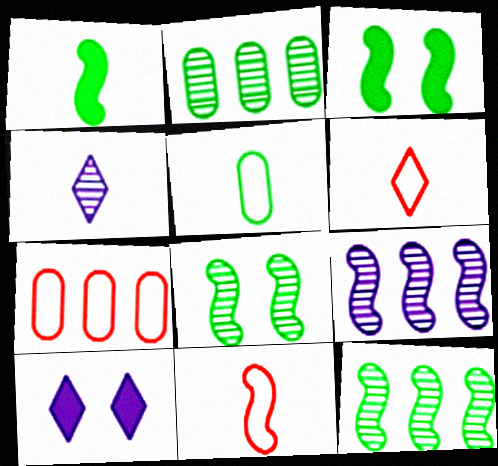[[2, 10, 11], 
[3, 4, 7], 
[3, 9, 11]]